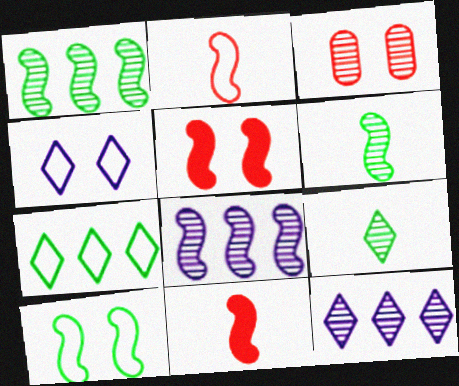[[3, 6, 12], 
[3, 8, 9], 
[8, 10, 11]]